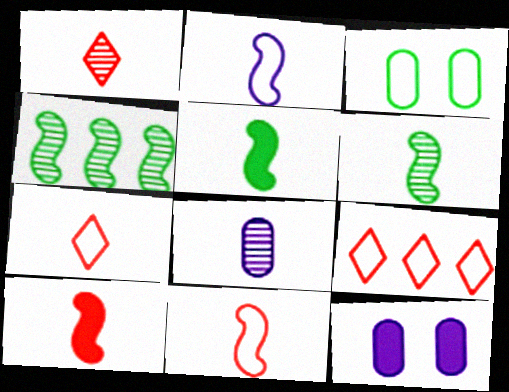[[1, 6, 8], 
[2, 3, 9], 
[2, 6, 10], 
[4, 7, 12], 
[5, 7, 8], 
[6, 9, 12]]